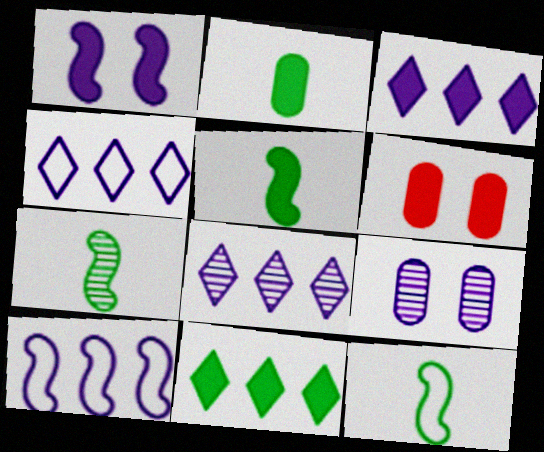[[3, 4, 8], 
[3, 5, 6], 
[4, 6, 7], 
[5, 7, 12], 
[6, 8, 12]]